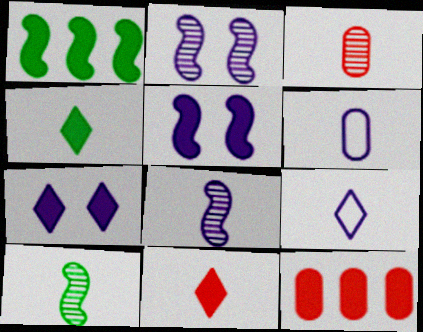[[4, 5, 12], 
[6, 10, 11]]